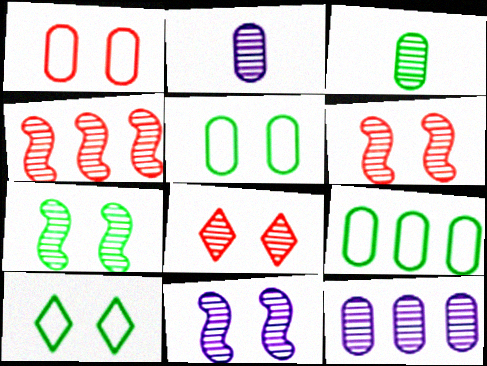[[6, 7, 11]]